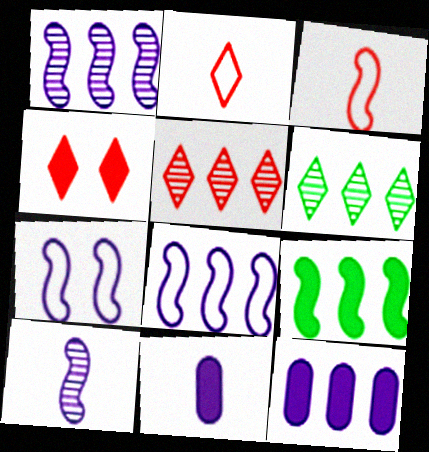[[2, 4, 5], 
[4, 9, 11]]